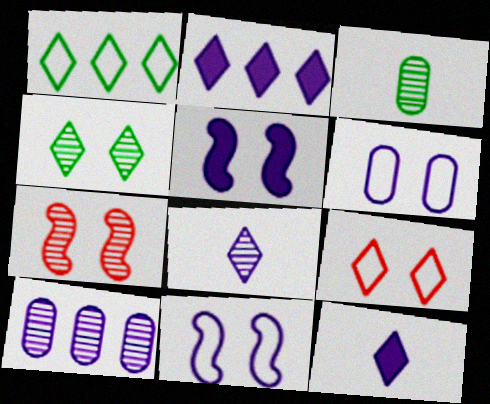[[10, 11, 12]]